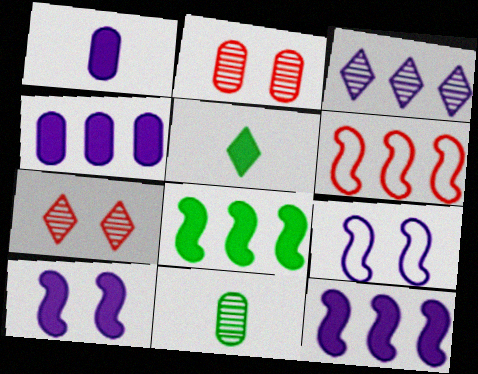[[1, 3, 9]]